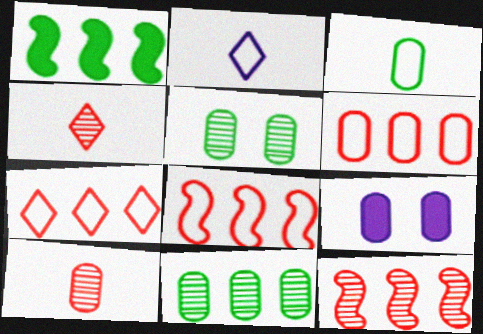[[6, 7, 8]]